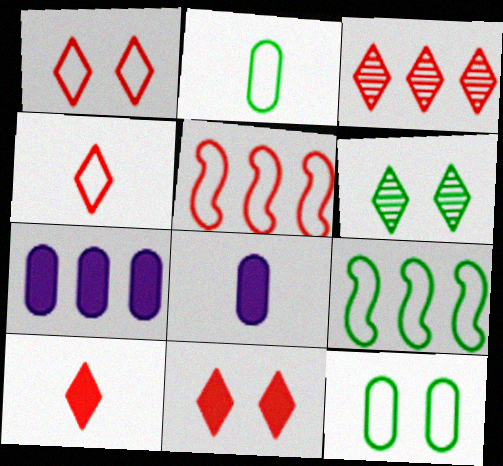[[1, 3, 10], 
[3, 4, 11], 
[3, 7, 9], 
[5, 6, 8]]